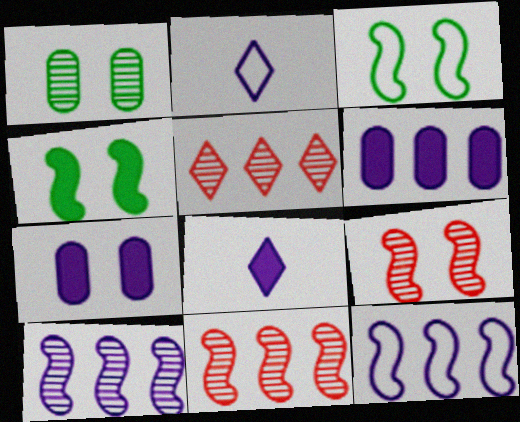[[2, 7, 10]]